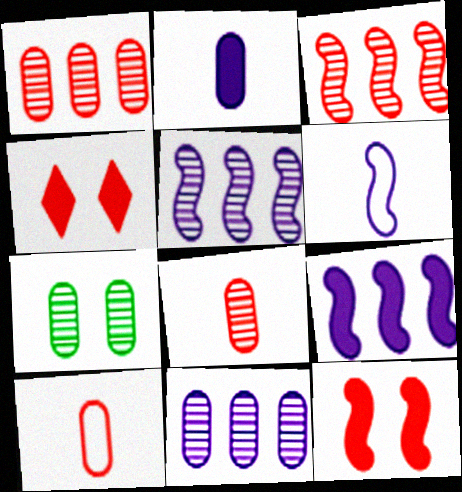[[3, 4, 10], 
[7, 8, 11]]